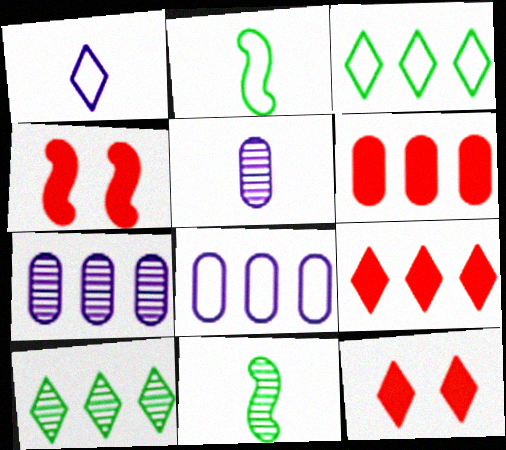[[1, 10, 12], 
[2, 7, 12], 
[3, 4, 5], 
[8, 11, 12]]